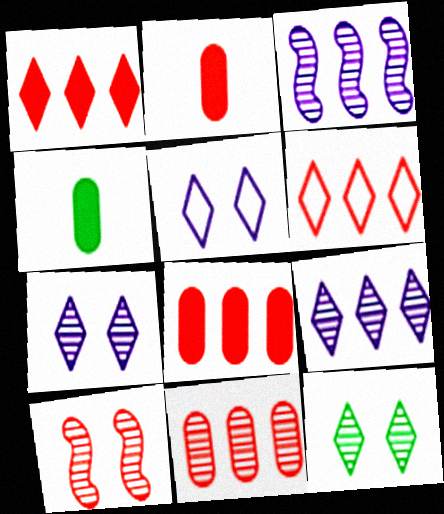[[2, 6, 10]]